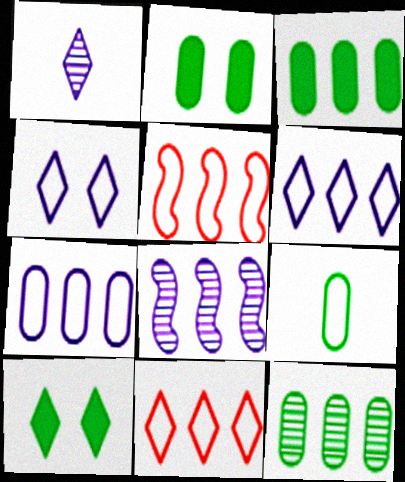[[1, 2, 5], 
[1, 10, 11], 
[2, 9, 12], 
[3, 8, 11], 
[4, 5, 9]]